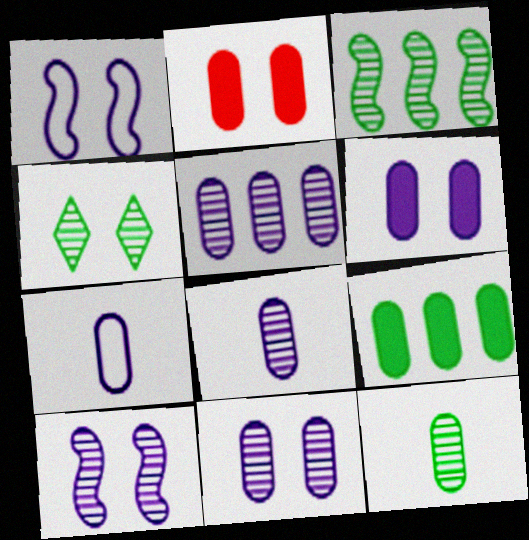[[1, 2, 4], 
[3, 4, 12], 
[5, 6, 7], 
[5, 8, 11]]